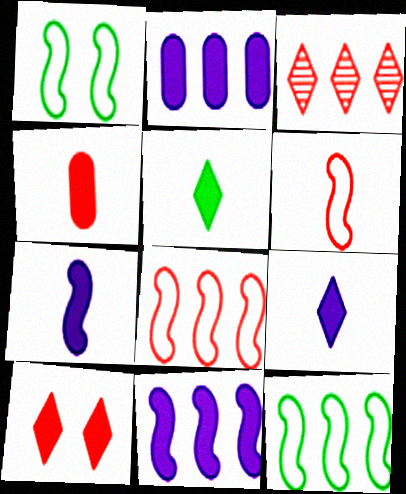[[2, 3, 12], 
[4, 5, 7]]